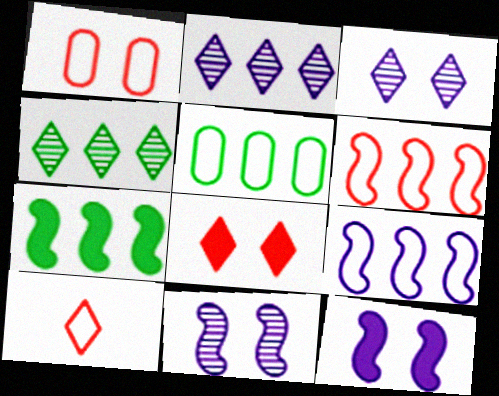[[1, 6, 10], 
[4, 5, 7]]